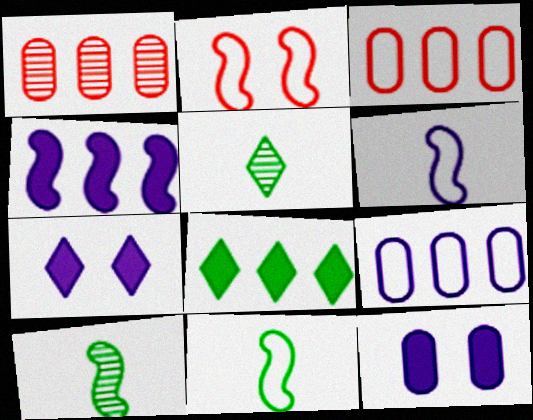[[1, 7, 11], 
[2, 4, 10], 
[3, 7, 10]]